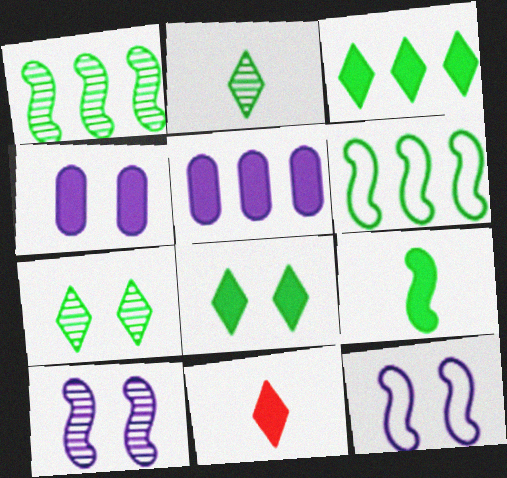[]